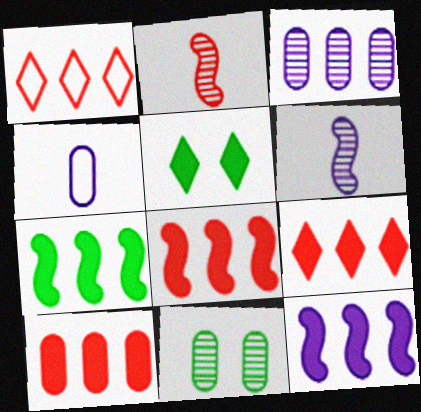[[1, 3, 7], 
[4, 10, 11], 
[7, 8, 12], 
[8, 9, 10]]